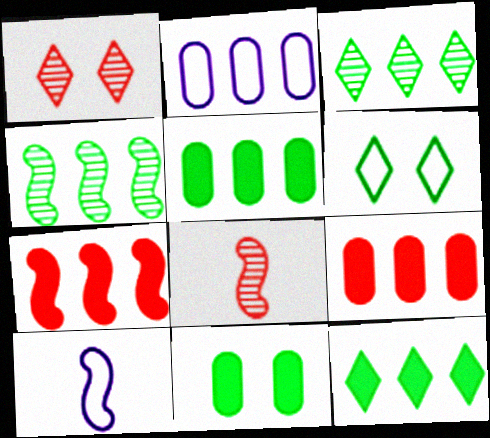[[1, 5, 10], 
[2, 3, 7]]